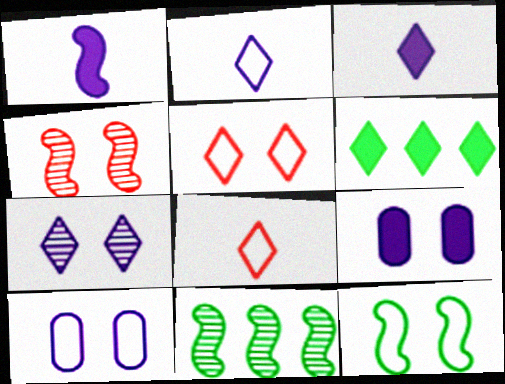[[5, 10, 12], 
[6, 7, 8], 
[8, 9, 11]]